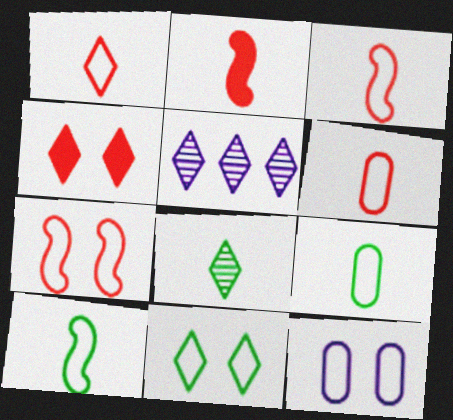[[1, 3, 6], 
[7, 11, 12]]